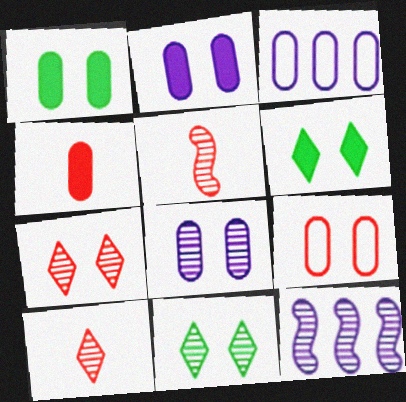[[1, 8, 9], 
[3, 5, 6]]